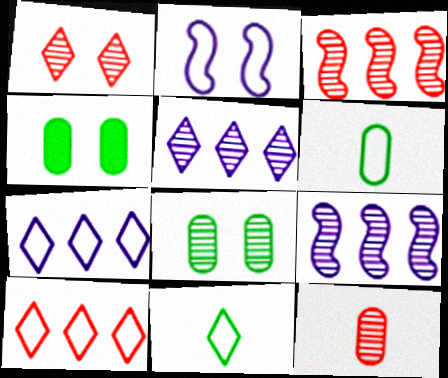[[1, 2, 4], 
[1, 3, 12], 
[2, 6, 10]]